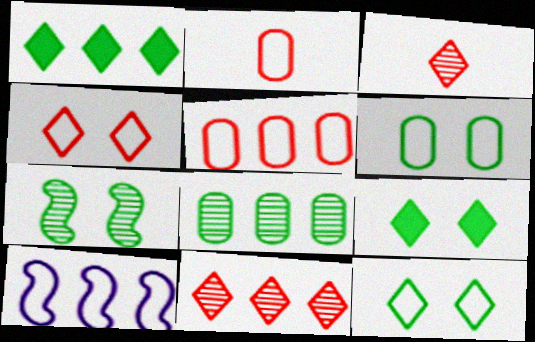[[2, 10, 12], 
[6, 7, 9]]